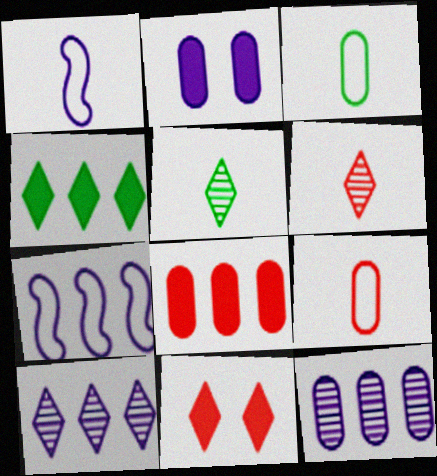[[1, 2, 10]]